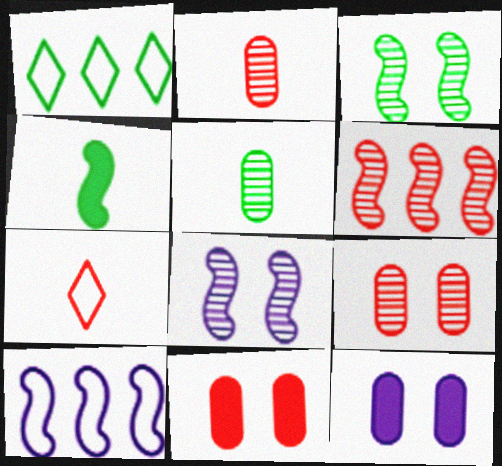[[6, 7, 11]]